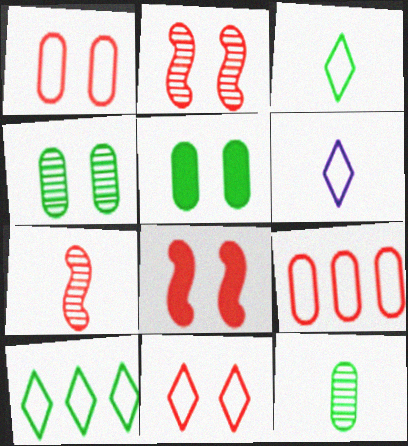[[6, 10, 11]]